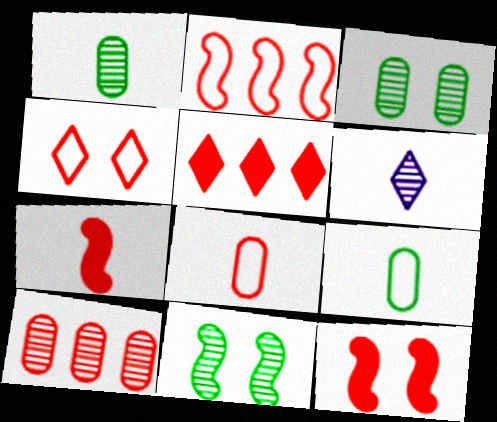[[2, 4, 8], 
[2, 5, 10], 
[4, 7, 10], 
[6, 7, 9], 
[6, 10, 11]]